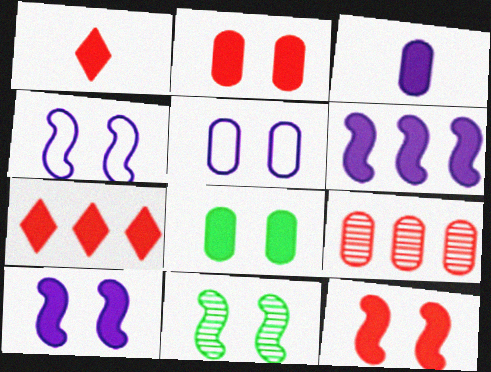[[1, 6, 8], 
[4, 11, 12]]